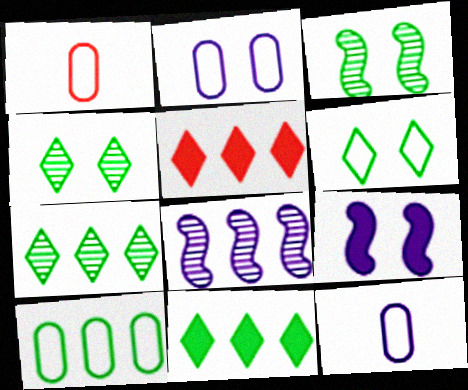[[1, 2, 10], 
[1, 7, 9], 
[3, 5, 12], 
[5, 8, 10]]